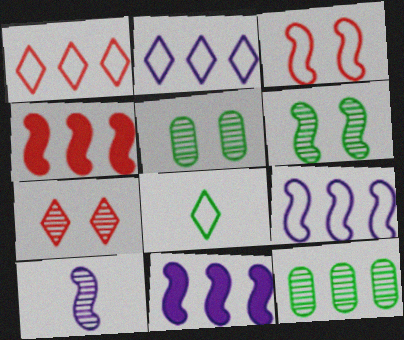[[1, 11, 12], 
[2, 4, 12], 
[7, 10, 12]]